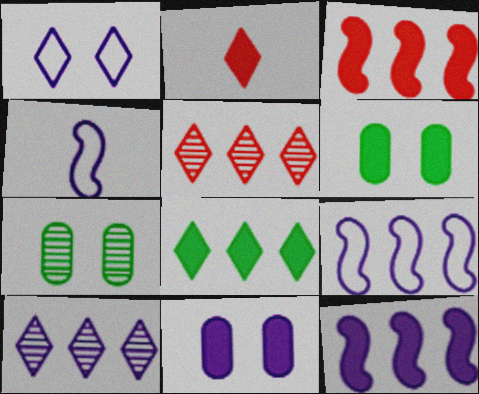[[2, 6, 12], 
[2, 7, 9], 
[4, 5, 6], 
[4, 10, 11]]